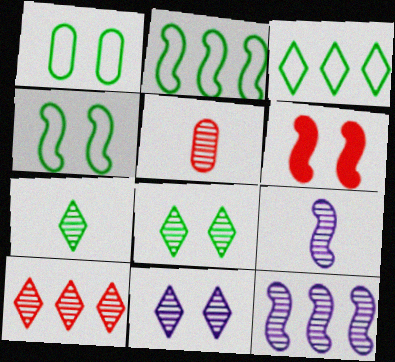[[1, 6, 11], 
[2, 6, 9], 
[5, 7, 9], 
[5, 8, 12], 
[7, 10, 11]]